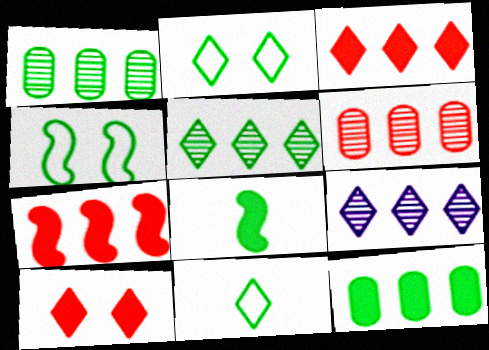[[1, 2, 8], 
[9, 10, 11]]